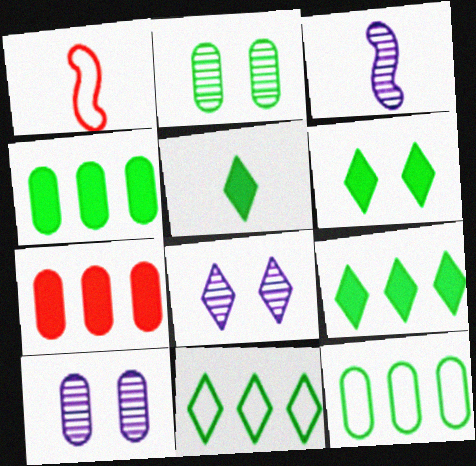[[1, 4, 8], 
[1, 9, 10], 
[5, 6, 9]]